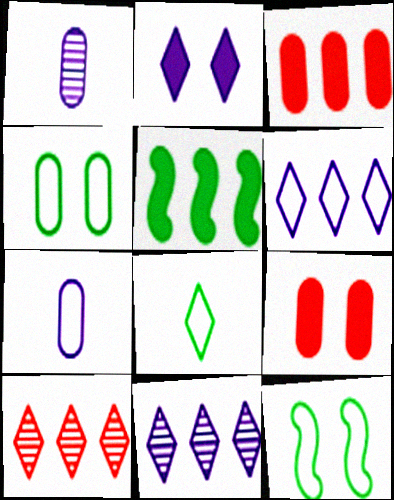[[1, 3, 4], 
[2, 8, 10]]